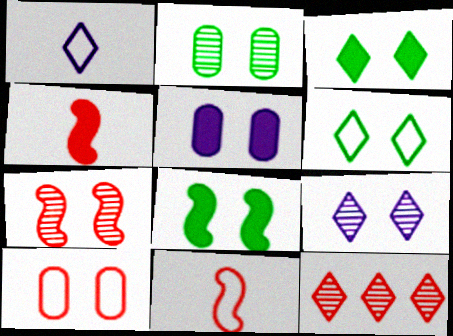[[1, 3, 12], 
[2, 5, 10], 
[2, 6, 8], 
[2, 7, 9], 
[4, 10, 12], 
[5, 6, 7], 
[8, 9, 10]]